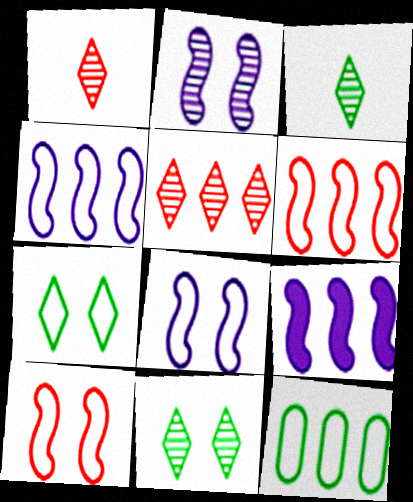[[5, 9, 12]]